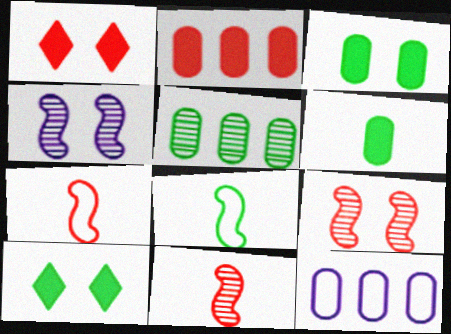[[2, 5, 12], 
[5, 8, 10], 
[10, 11, 12]]